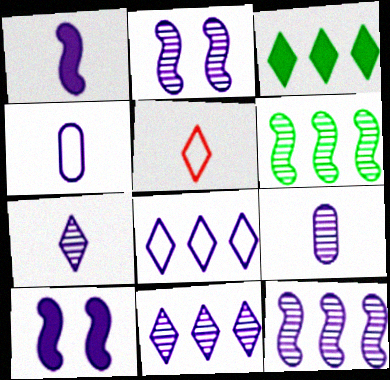[[1, 4, 7], 
[2, 9, 11], 
[4, 10, 11], 
[8, 9, 10]]